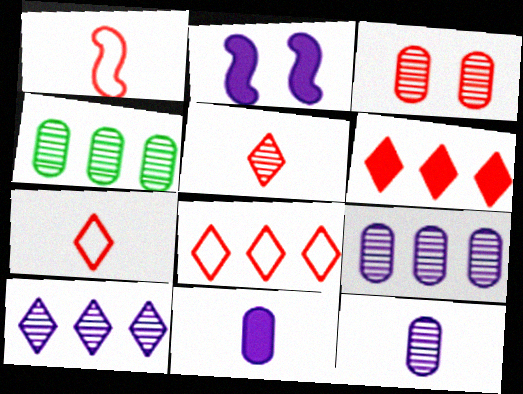[[1, 3, 6], 
[2, 4, 7], 
[3, 4, 12]]